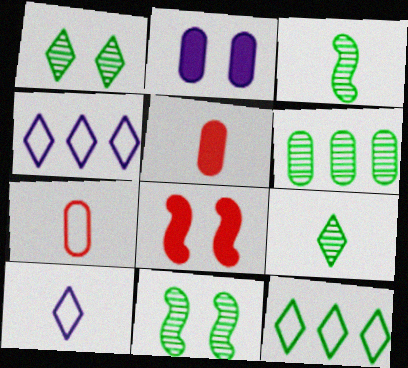[[1, 3, 6], 
[2, 6, 7], 
[3, 5, 10], 
[4, 5, 11], 
[6, 8, 10], 
[6, 9, 11]]